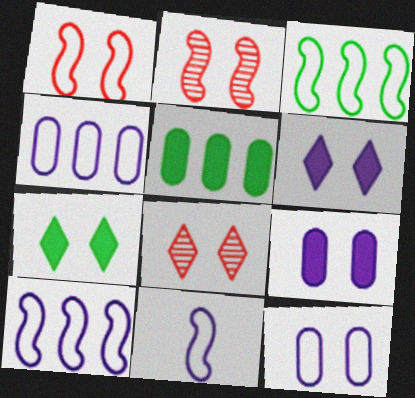[[1, 3, 11], 
[2, 7, 12], 
[5, 8, 11]]